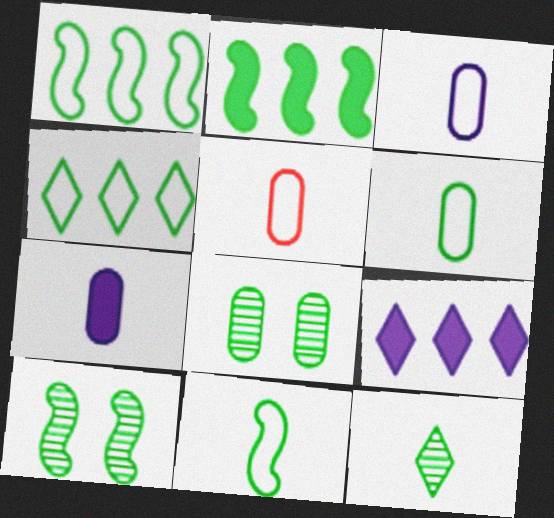[[2, 10, 11], 
[3, 5, 6], 
[5, 9, 10]]